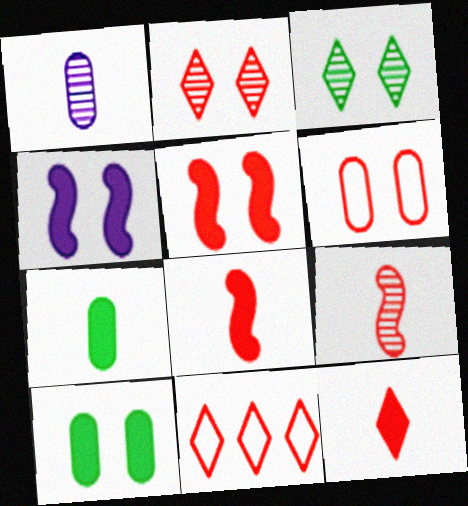[[2, 5, 6], 
[2, 11, 12], 
[3, 4, 6]]